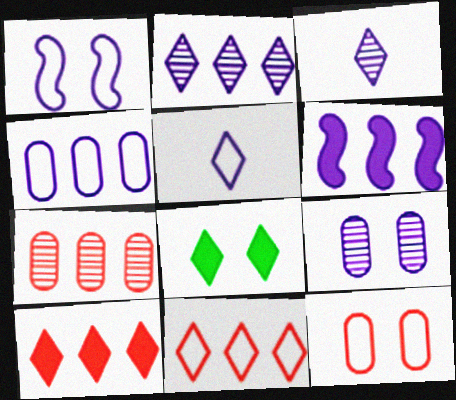[[1, 4, 5], 
[2, 4, 6], 
[3, 8, 11], 
[5, 6, 9]]